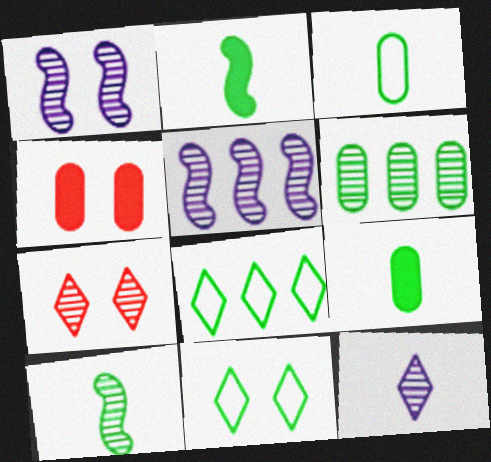[[1, 4, 11], 
[2, 6, 11]]